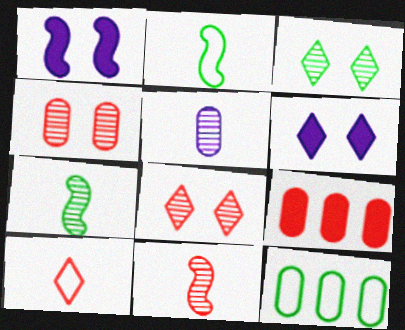[[6, 11, 12]]